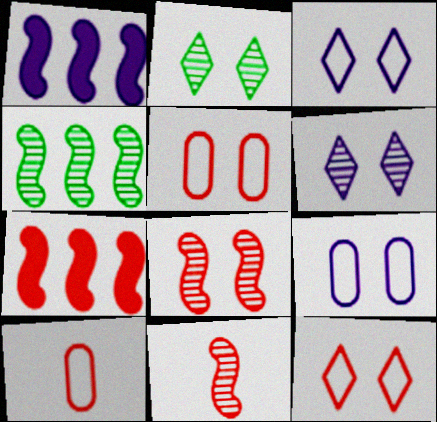[[1, 2, 10]]